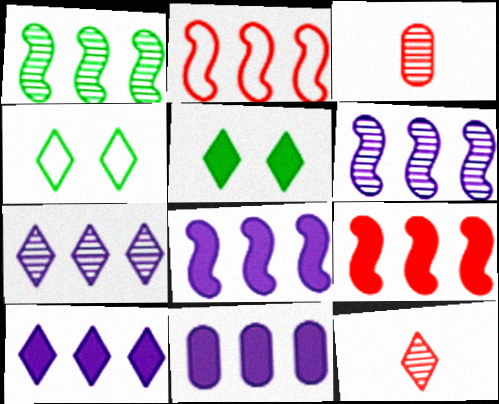[[1, 2, 8], 
[3, 4, 8], 
[4, 10, 12], 
[8, 10, 11]]